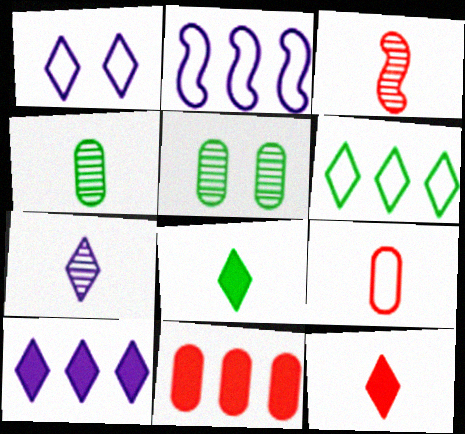[[1, 7, 10], 
[2, 5, 12], 
[3, 4, 7], 
[3, 9, 12]]